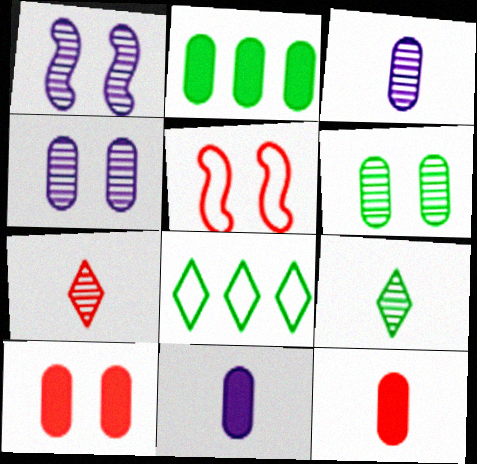[[1, 8, 12], 
[2, 10, 11]]